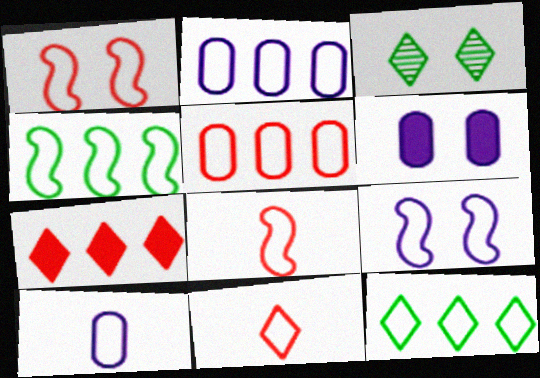[[1, 3, 6], 
[1, 5, 11], 
[1, 10, 12], 
[4, 8, 9]]